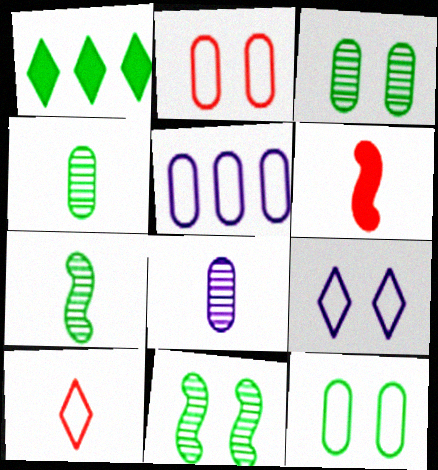[[1, 7, 12]]